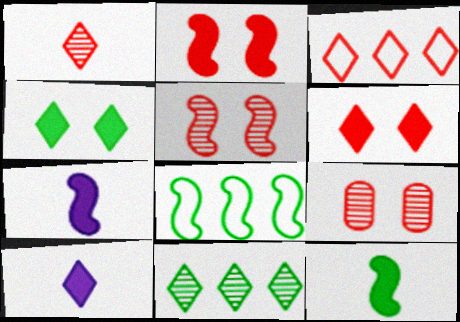[[1, 3, 6], 
[5, 7, 8], 
[8, 9, 10]]